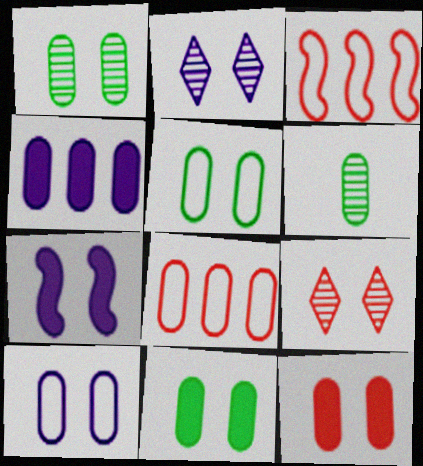[[1, 5, 11], 
[1, 10, 12], 
[2, 7, 10], 
[5, 7, 9]]